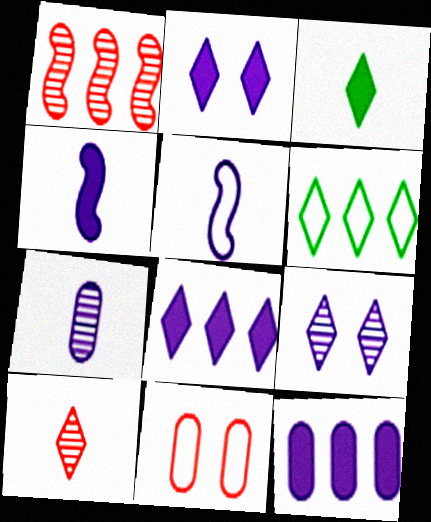[[1, 6, 12], 
[2, 4, 12], 
[2, 6, 10], 
[5, 6, 11], 
[5, 9, 12]]